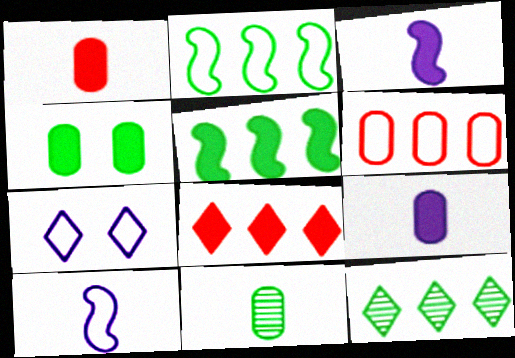[[3, 4, 8]]